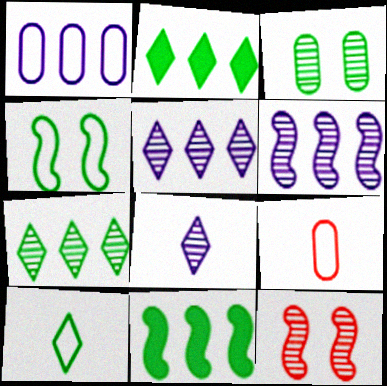[[3, 10, 11]]